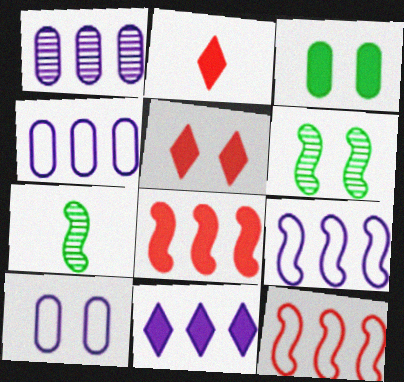[[1, 9, 11], 
[2, 4, 6], 
[4, 5, 7], 
[5, 6, 10]]